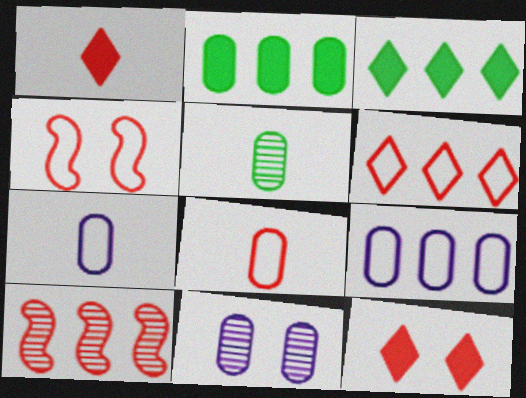[[2, 8, 11], 
[3, 9, 10], 
[4, 6, 8], 
[8, 10, 12]]